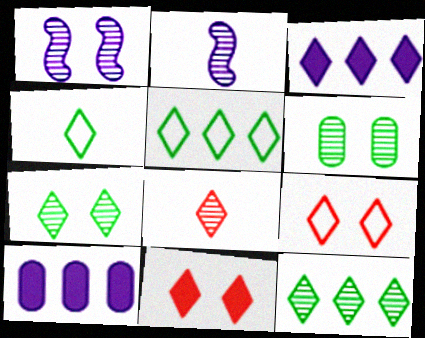[]